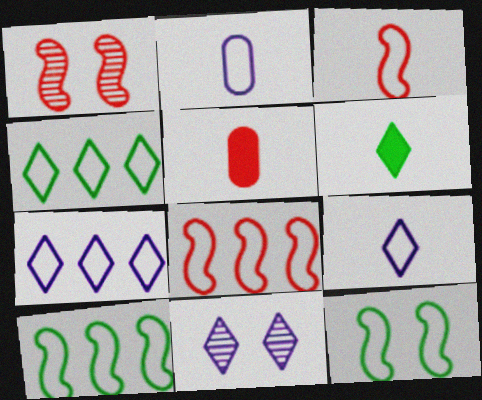[[5, 10, 11]]